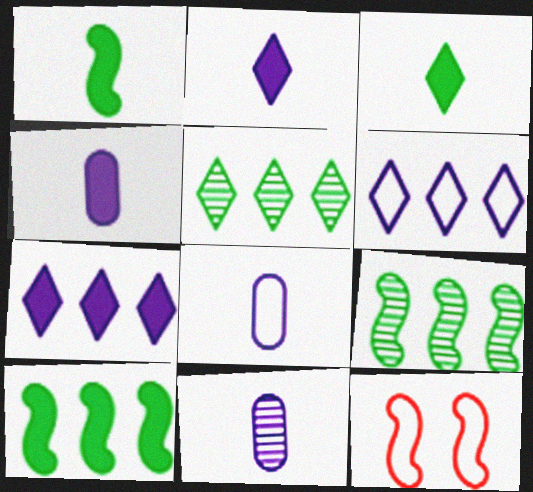[[4, 5, 12], 
[4, 8, 11]]